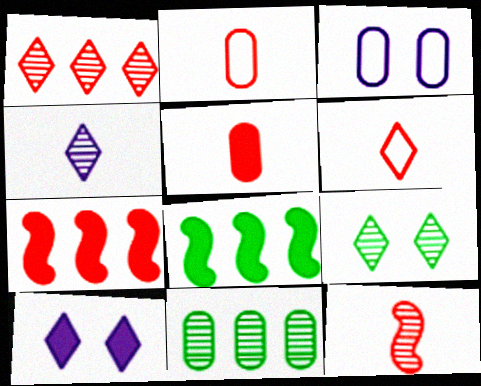[[1, 4, 9], 
[3, 5, 11], 
[5, 6, 12], 
[5, 8, 10]]